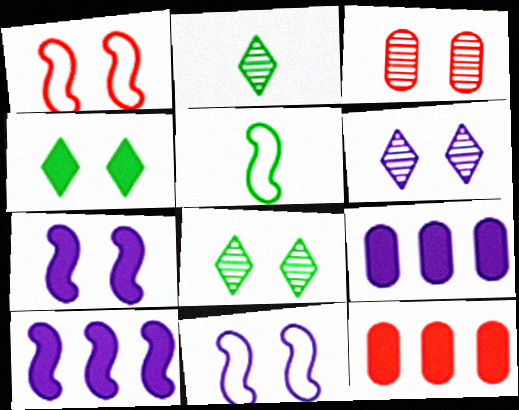[[1, 2, 9], 
[2, 11, 12], 
[3, 4, 11], 
[5, 6, 12]]